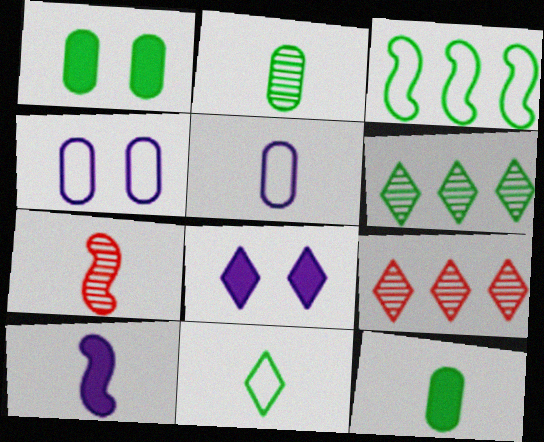[[8, 9, 11]]